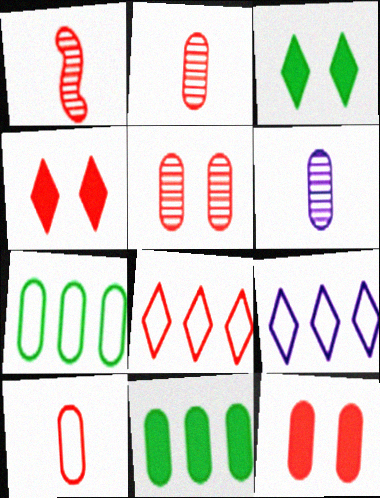[[1, 8, 12], 
[6, 7, 12]]